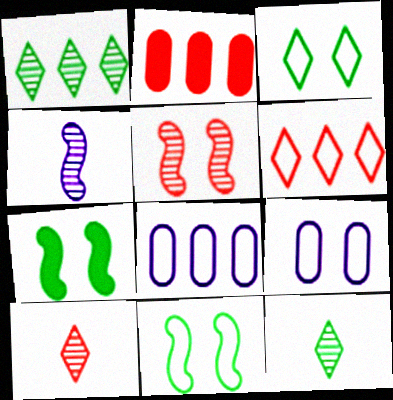[[2, 3, 4], 
[7, 8, 10]]